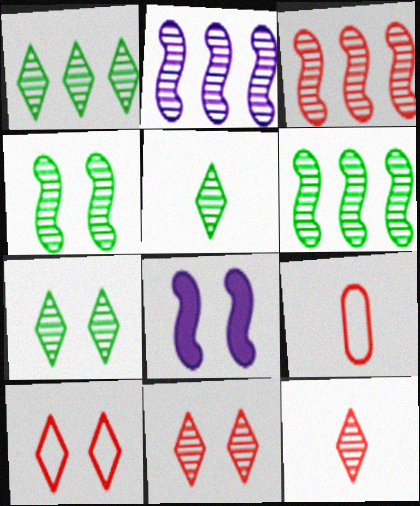[[1, 5, 7], 
[1, 8, 9], 
[2, 3, 6]]